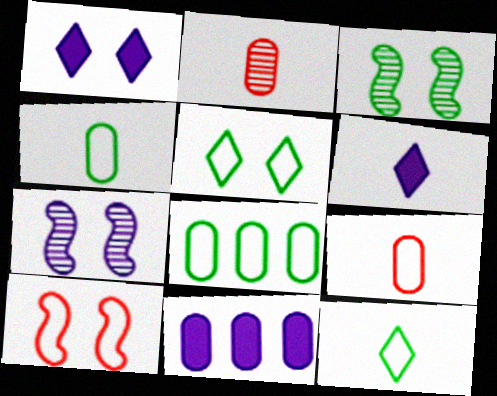[]